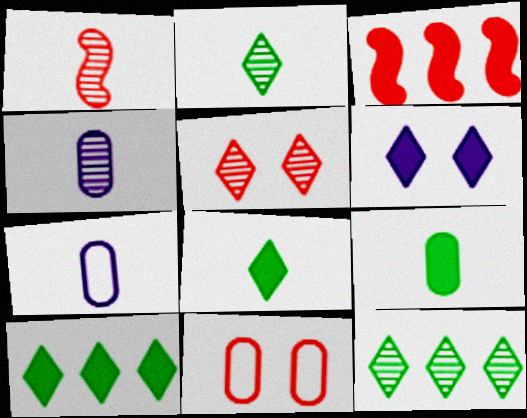[[1, 2, 4], 
[1, 7, 8], 
[3, 6, 9]]